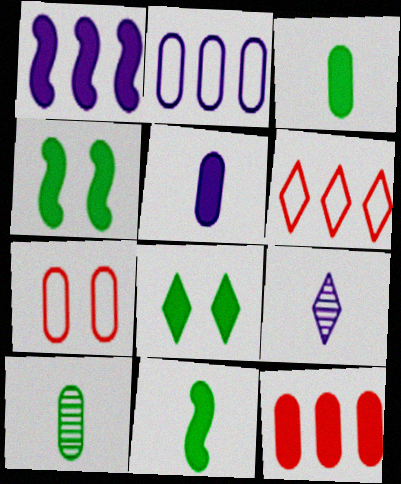[[6, 8, 9]]